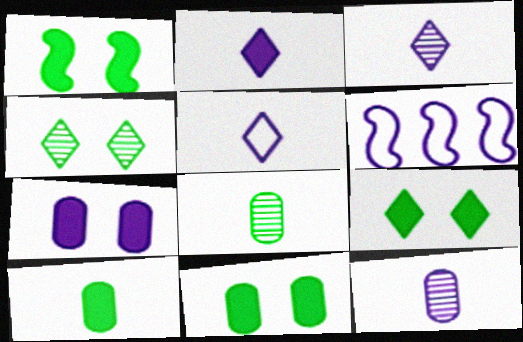[[1, 9, 11], 
[2, 3, 5], 
[3, 6, 7]]